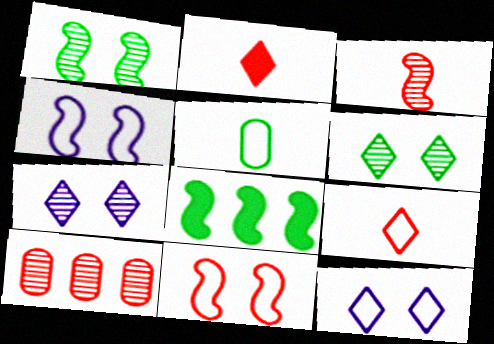[[2, 10, 11], 
[3, 4, 8], 
[5, 6, 8]]